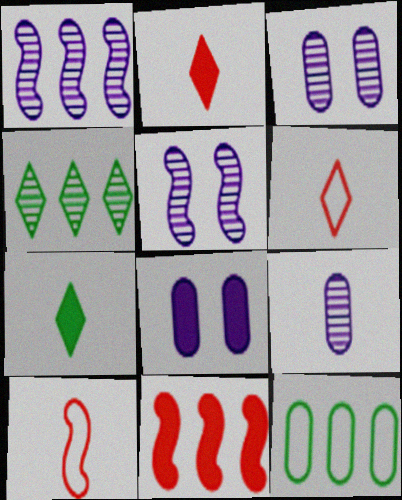[[2, 5, 12], 
[4, 8, 10], 
[7, 8, 11], 
[7, 9, 10]]